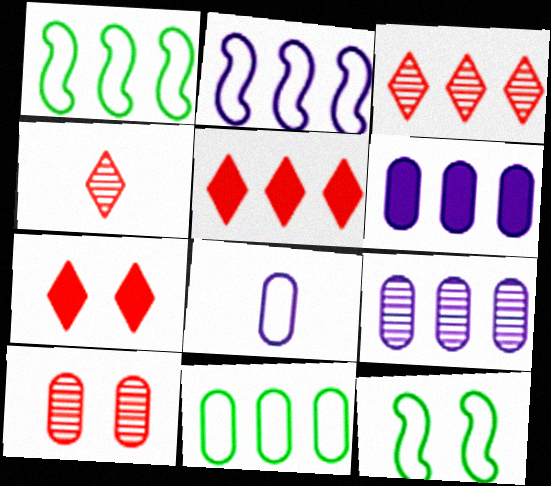[[1, 3, 6], 
[1, 5, 9], 
[4, 6, 12]]